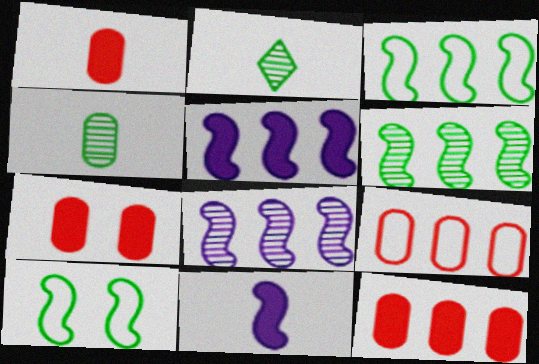[[1, 7, 12]]